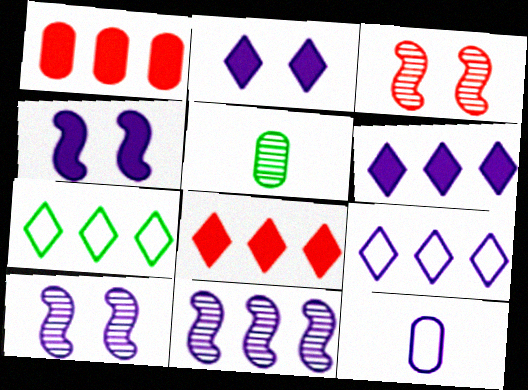[[1, 7, 11], 
[2, 11, 12], 
[6, 10, 12]]